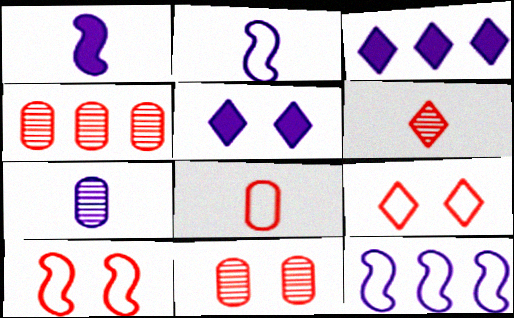[[5, 7, 12]]